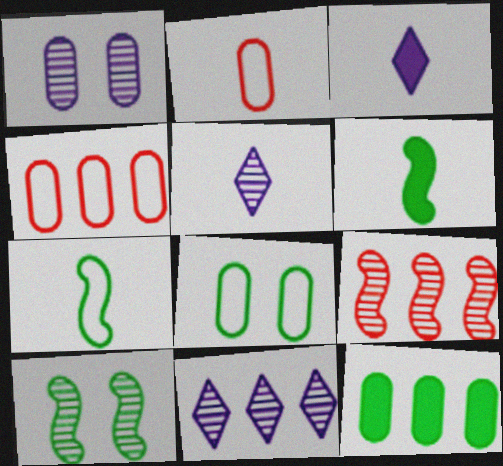[[1, 2, 12], 
[2, 5, 6], 
[3, 4, 10], 
[3, 8, 9]]